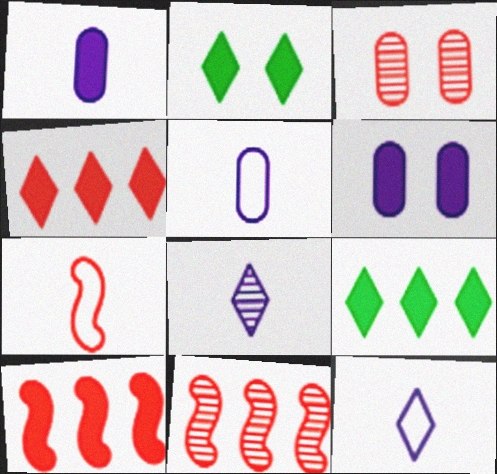[[1, 2, 10], 
[2, 5, 11], 
[3, 4, 7]]